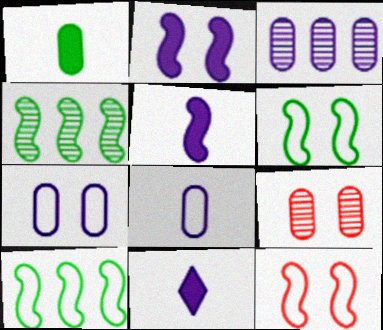[[4, 5, 12], 
[9, 10, 11]]